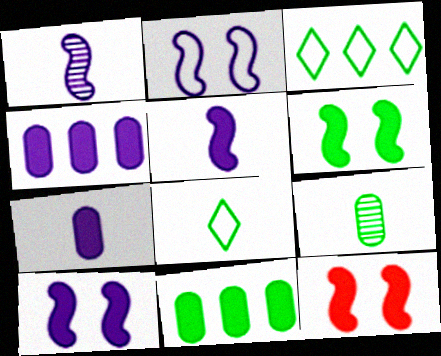[[3, 6, 9], 
[6, 10, 12]]